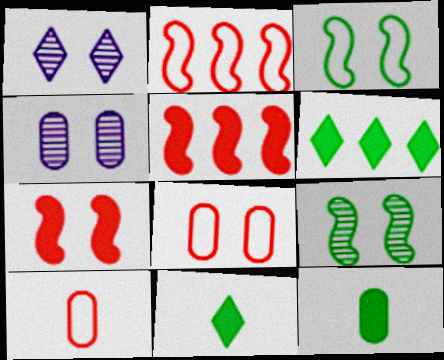[[1, 2, 12], 
[2, 4, 11]]